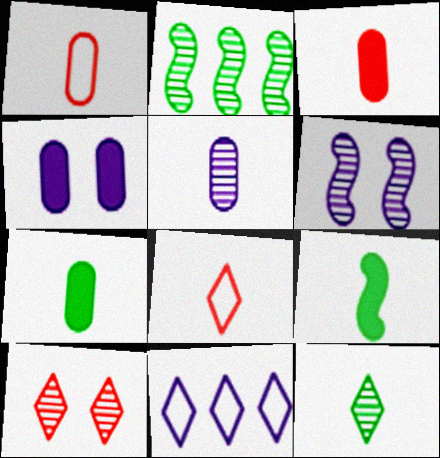[[1, 5, 7], 
[2, 4, 8], 
[2, 5, 10], 
[5, 8, 9]]